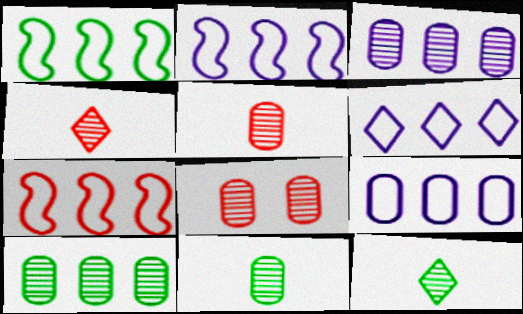[[1, 2, 7], 
[2, 6, 9], 
[3, 8, 11]]